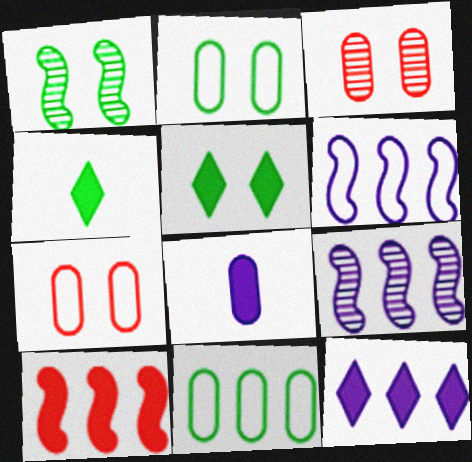[[1, 2, 5], 
[1, 4, 11], 
[3, 4, 6], 
[3, 8, 11], 
[4, 7, 9], 
[5, 8, 10]]